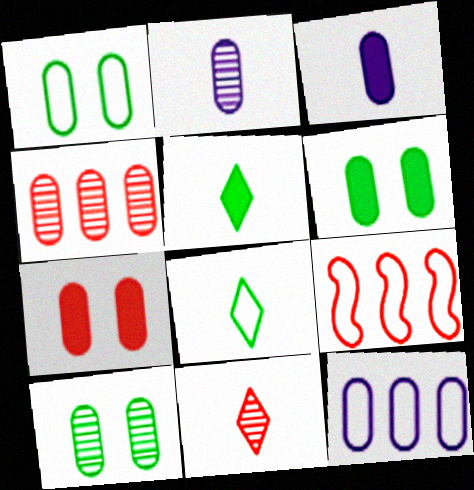[[1, 3, 4], 
[1, 6, 10], 
[2, 4, 10], 
[7, 9, 11]]